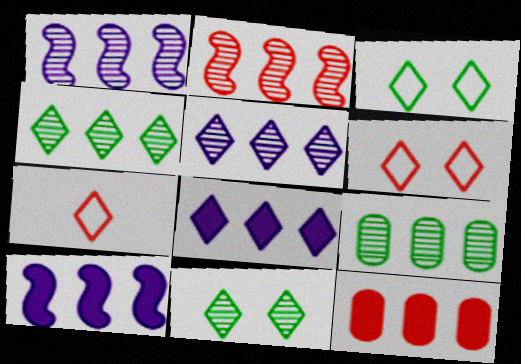[[2, 5, 9], 
[7, 8, 11]]